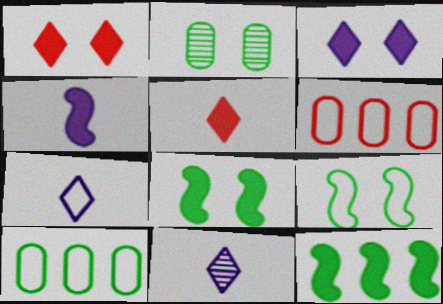[[6, 7, 9], 
[6, 8, 11]]